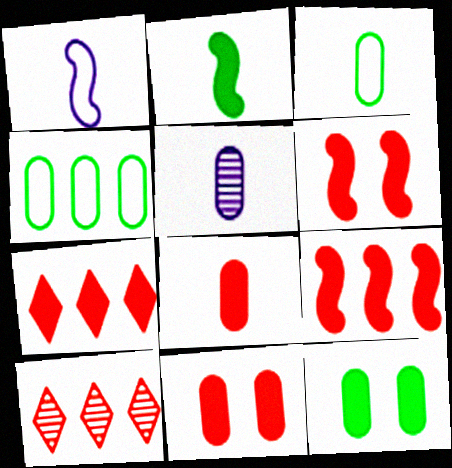[[1, 10, 12], 
[3, 5, 8], 
[4, 5, 11], 
[6, 7, 8]]